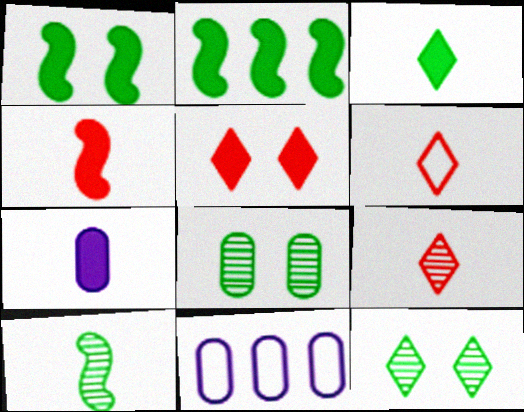[[1, 9, 11], 
[2, 5, 7], 
[3, 4, 7], 
[4, 11, 12], 
[5, 10, 11], 
[6, 7, 10]]